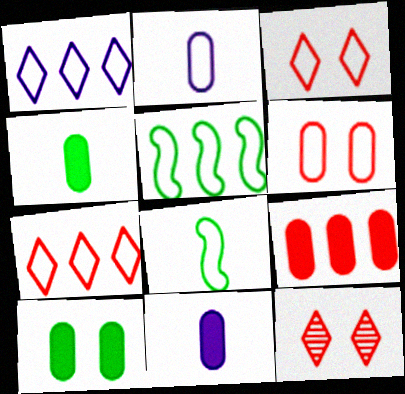[[1, 6, 8], 
[2, 3, 5], 
[5, 11, 12], 
[9, 10, 11]]